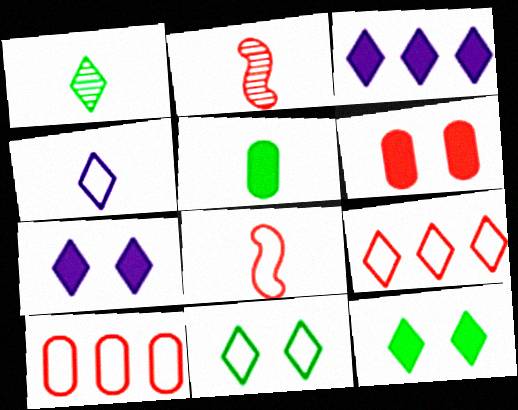[[1, 7, 9], 
[2, 4, 5], 
[2, 6, 9], 
[4, 9, 11]]